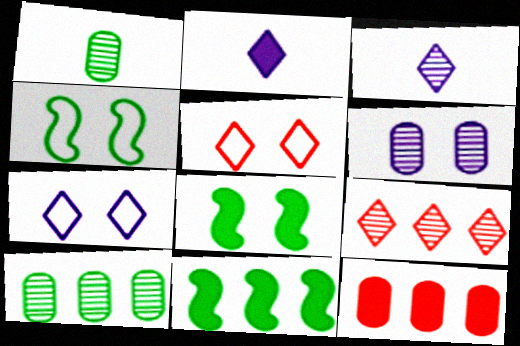[[2, 8, 12], 
[3, 4, 12], 
[5, 6, 8]]